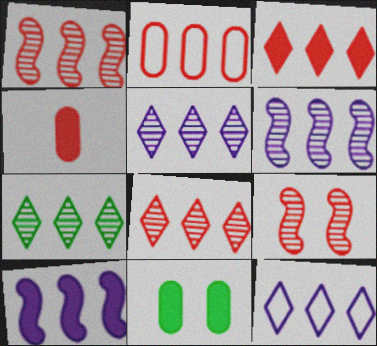[[1, 2, 3], 
[2, 7, 10], 
[3, 7, 12], 
[5, 7, 8]]